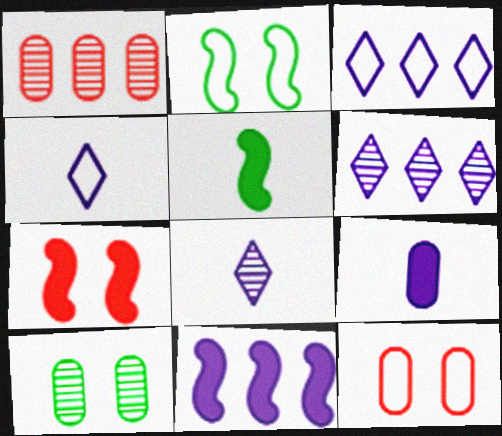[[5, 6, 12], 
[5, 7, 11]]